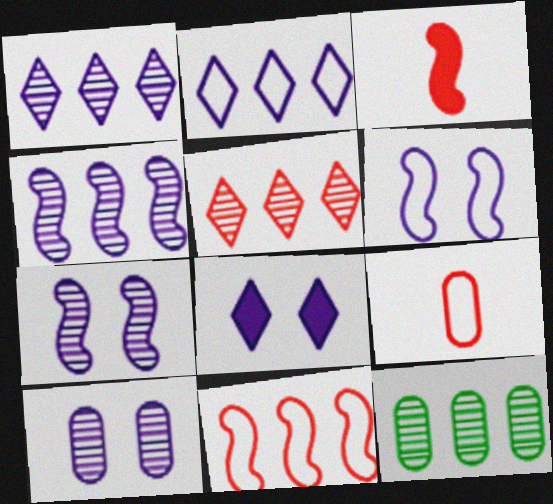[[4, 5, 12], 
[6, 8, 10]]